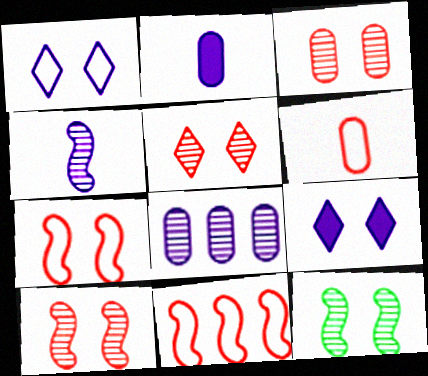[[3, 5, 10]]